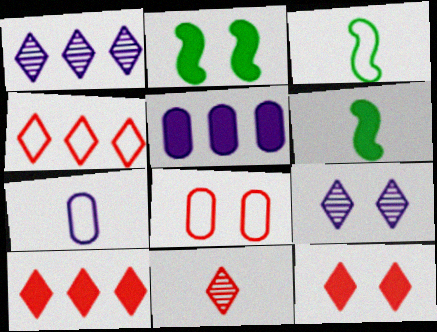[[1, 6, 8], 
[2, 8, 9], 
[4, 11, 12], 
[5, 6, 12], 
[6, 7, 11]]